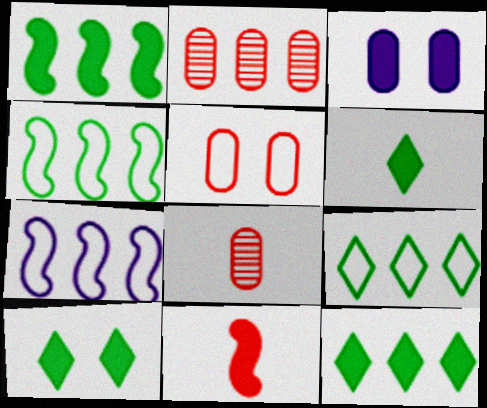[[2, 7, 12], 
[3, 11, 12], 
[6, 10, 12], 
[7, 8, 10]]